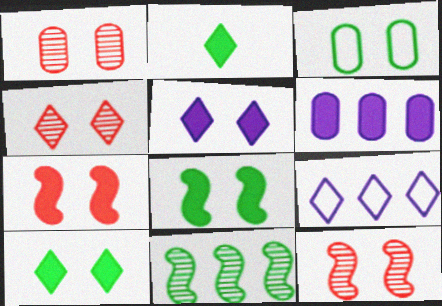[[1, 4, 12], 
[2, 3, 11], 
[2, 4, 9], 
[2, 6, 7], 
[3, 5, 12]]